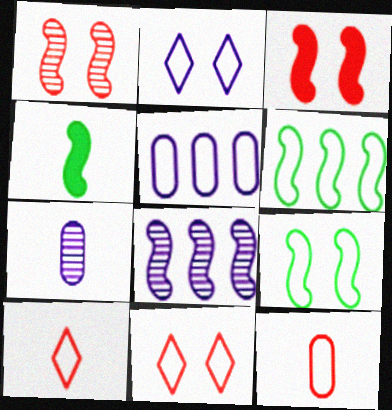[[2, 6, 12], 
[4, 7, 10], 
[5, 9, 10]]